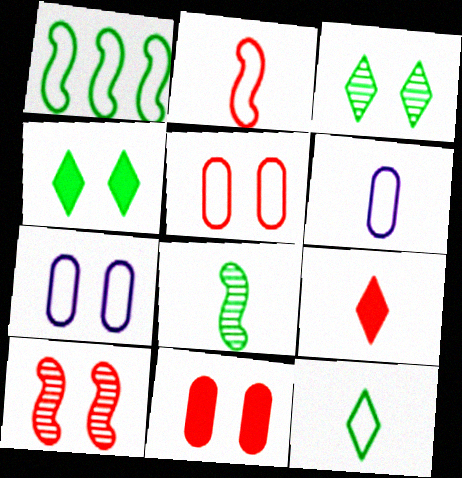[[2, 6, 12], 
[4, 7, 10], 
[6, 8, 9]]